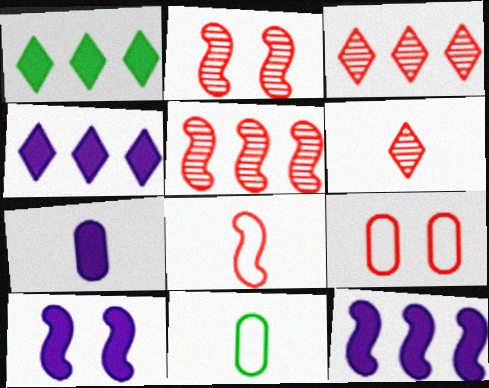[[2, 4, 11], 
[3, 10, 11], 
[4, 7, 10]]